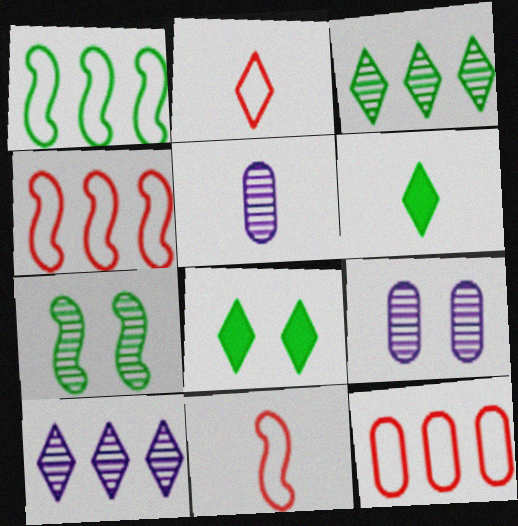[[2, 8, 10], 
[4, 5, 8], 
[4, 6, 9], 
[5, 6, 11]]